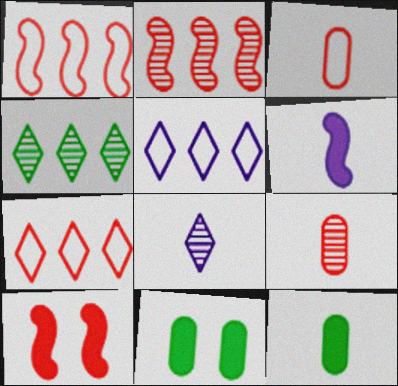[[1, 8, 11], 
[7, 9, 10]]